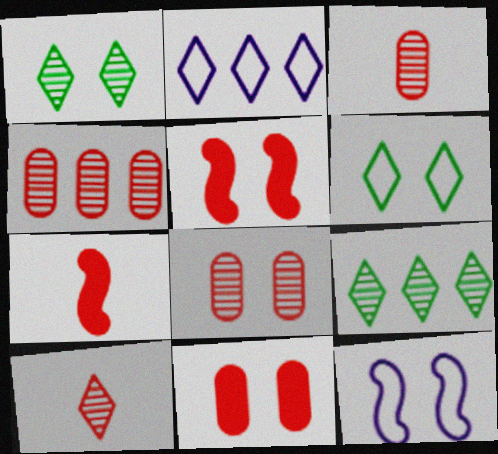[[1, 11, 12], 
[3, 4, 8]]